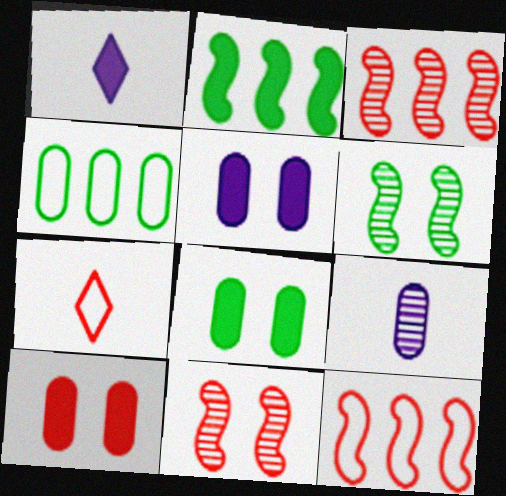[[1, 2, 10], 
[1, 4, 11], 
[3, 7, 10], 
[4, 9, 10], 
[5, 8, 10]]